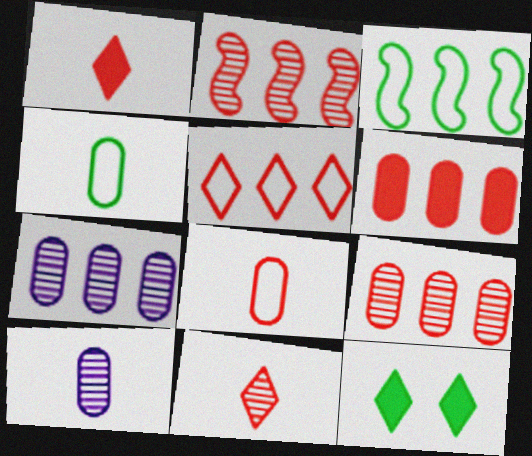[[2, 5, 6]]